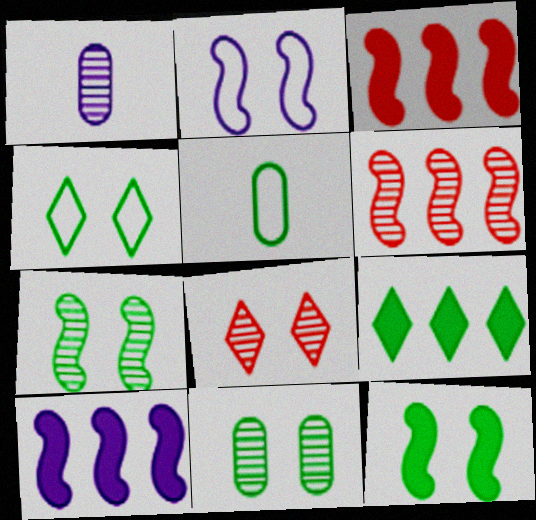[[1, 3, 4], 
[4, 11, 12], 
[5, 7, 9], 
[5, 8, 10]]